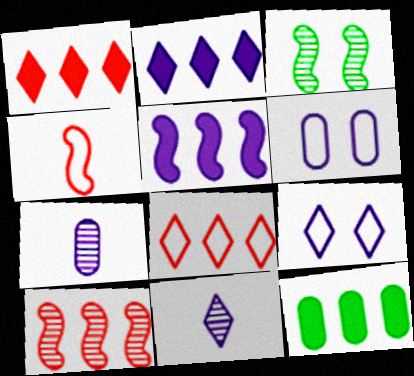[[1, 5, 12], 
[2, 9, 11], 
[3, 4, 5], 
[5, 6, 11], 
[5, 7, 9]]